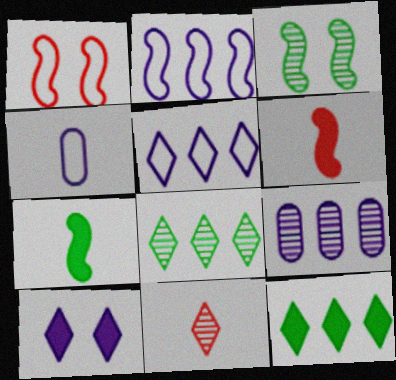[[2, 3, 6], 
[3, 9, 11], 
[4, 7, 11]]